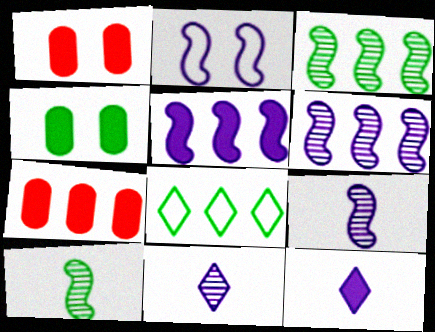[[1, 8, 9], 
[2, 5, 9], 
[4, 8, 10], 
[6, 7, 8]]